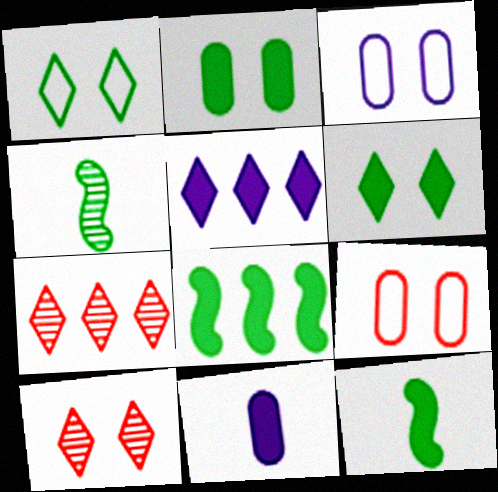[[3, 7, 12], 
[4, 5, 9]]